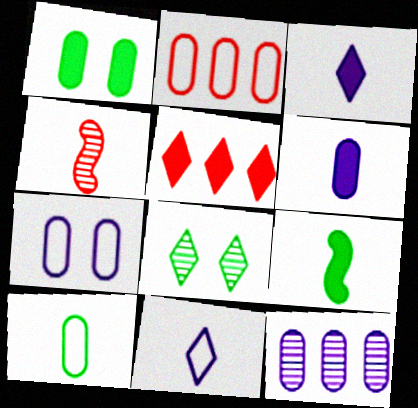[[2, 7, 10], 
[3, 4, 10], 
[4, 8, 12], 
[5, 8, 11], 
[6, 7, 12]]